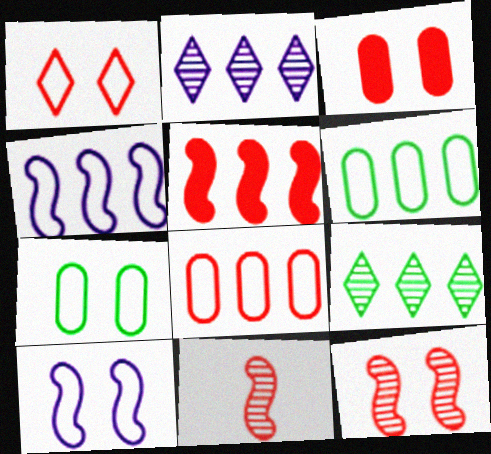[[1, 3, 12], 
[1, 7, 10], 
[2, 5, 6]]